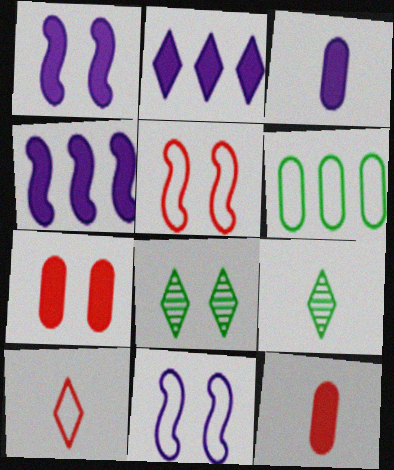[[1, 2, 3], 
[2, 8, 10], 
[6, 10, 11], 
[7, 8, 11]]